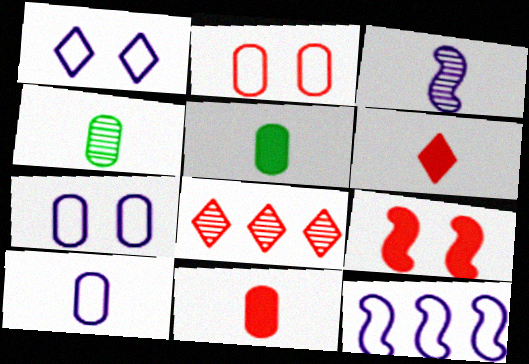[[1, 10, 12], 
[4, 10, 11]]